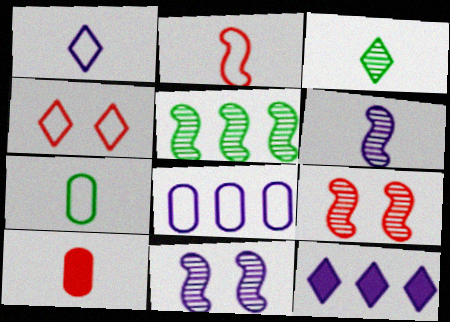[[1, 2, 7], 
[3, 4, 12], 
[5, 6, 9], 
[7, 9, 12]]